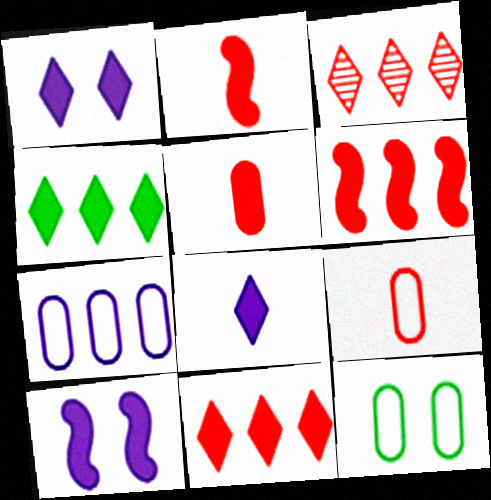[[4, 5, 10], 
[7, 9, 12]]